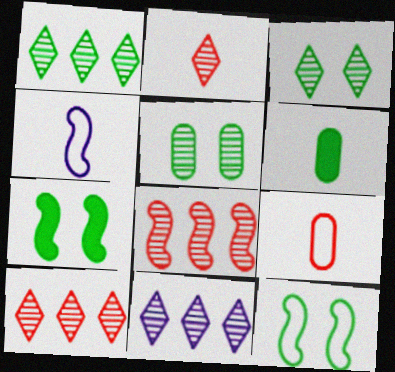[[1, 6, 12], 
[1, 10, 11], 
[2, 3, 11], 
[2, 4, 6], 
[4, 7, 8], 
[7, 9, 11]]